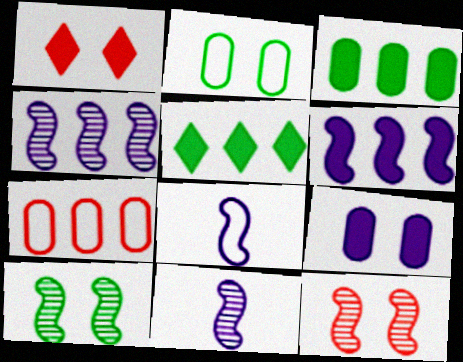[[4, 5, 7]]